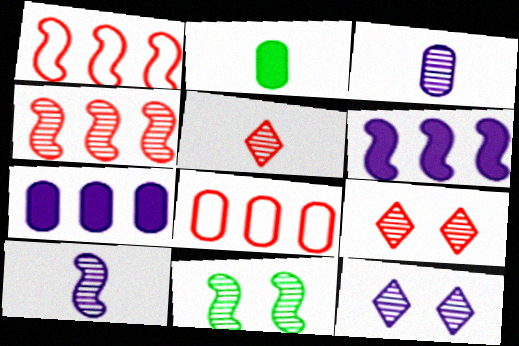[[1, 2, 12], 
[4, 10, 11]]